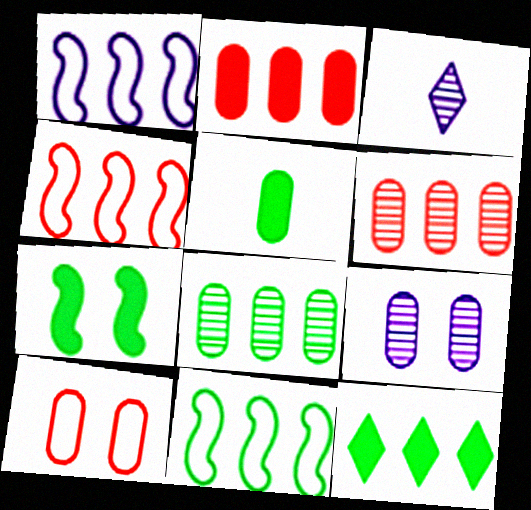[[1, 4, 11], 
[1, 6, 12], 
[5, 7, 12], 
[8, 11, 12]]